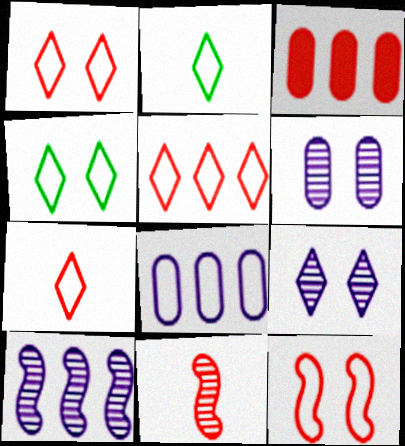[[1, 3, 11], 
[1, 5, 7], 
[2, 8, 12]]